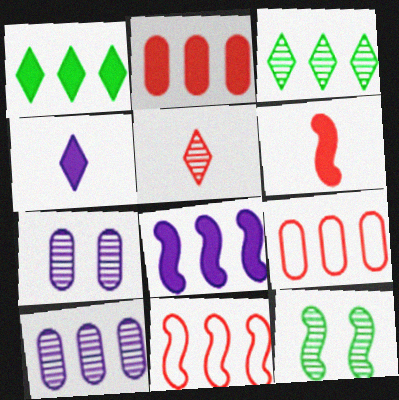[[1, 2, 8], 
[1, 10, 11], 
[3, 8, 9], 
[4, 9, 12], 
[5, 10, 12]]